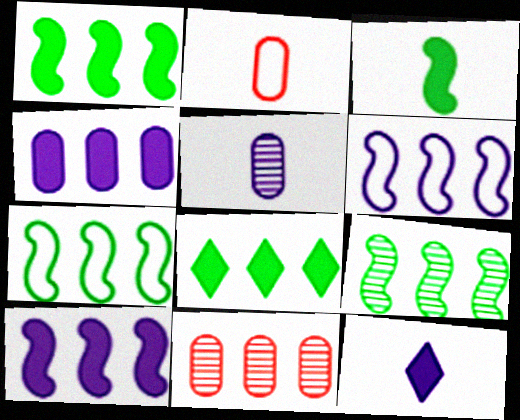[[1, 7, 9], 
[6, 8, 11]]